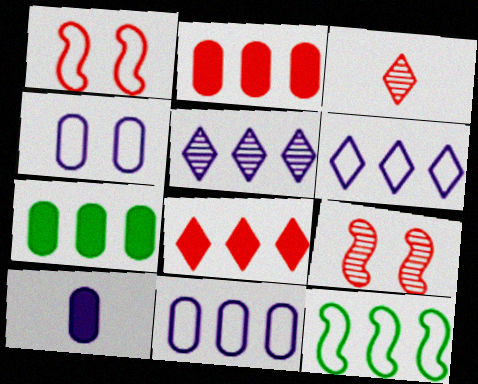[[1, 2, 3], 
[2, 5, 12]]